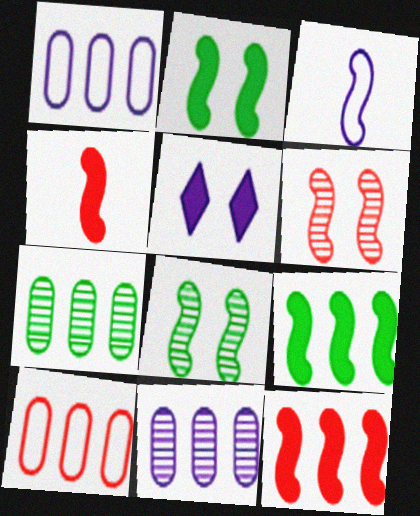[[3, 5, 11], 
[3, 6, 9], 
[3, 8, 12]]